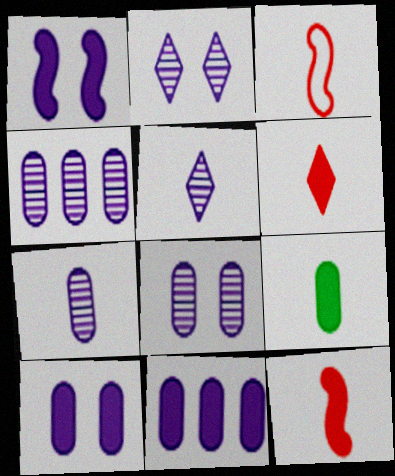[[3, 5, 9], 
[4, 7, 8]]